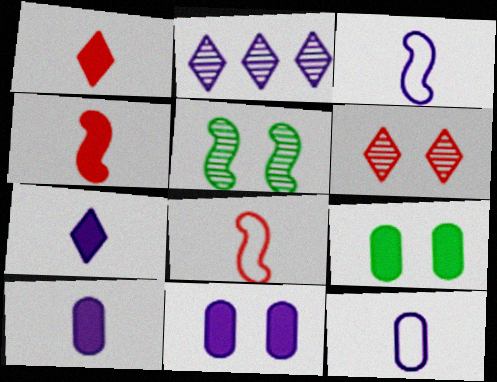[[2, 3, 11], 
[2, 8, 9]]